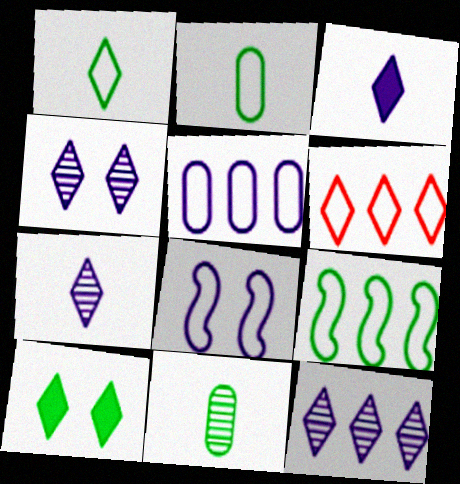[[2, 6, 8], 
[4, 7, 12], 
[5, 6, 9], 
[6, 7, 10], 
[9, 10, 11]]